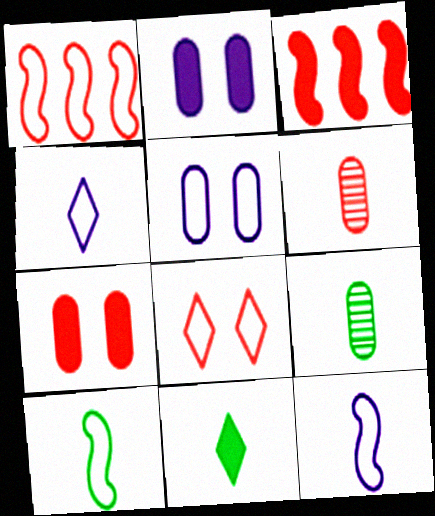[[2, 3, 11], 
[3, 6, 8], 
[6, 11, 12], 
[9, 10, 11]]